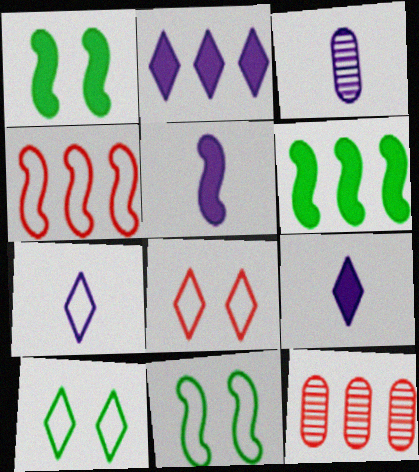[[1, 7, 12], 
[3, 5, 7], 
[3, 6, 8], 
[5, 10, 12], 
[9, 11, 12]]